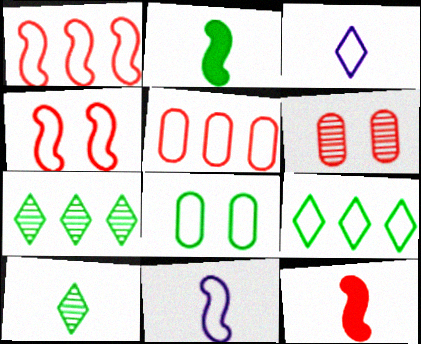[[1, 3, 8], 
[2, 7, 8]]